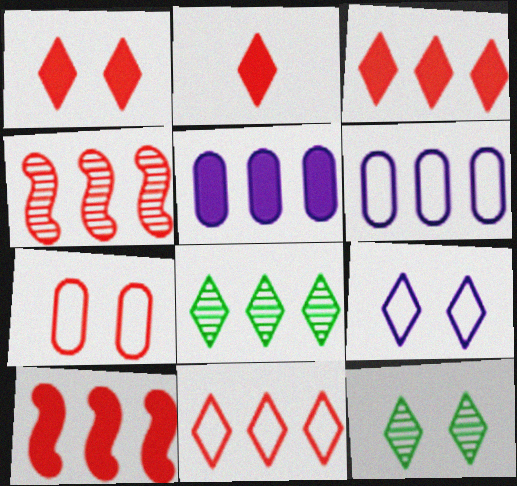[[1, 2, 3], 
[1, 9, 12], 
[2, 4, 7], 
[2, 8, 9], 
[6, 8, 10]]